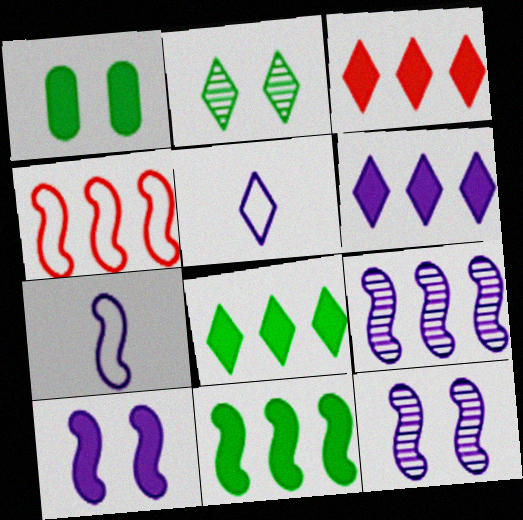[[2, 3, 5], 
[3, 6, 8], 
[4, 9, 11], 
[7, 9, 10]]